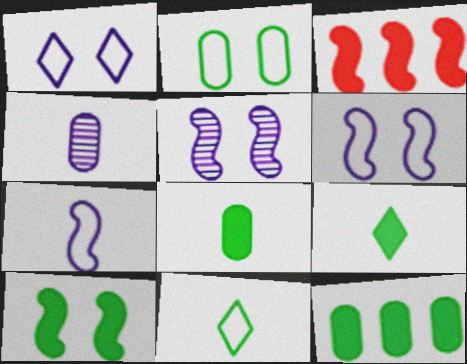[[9, 10, 12]]